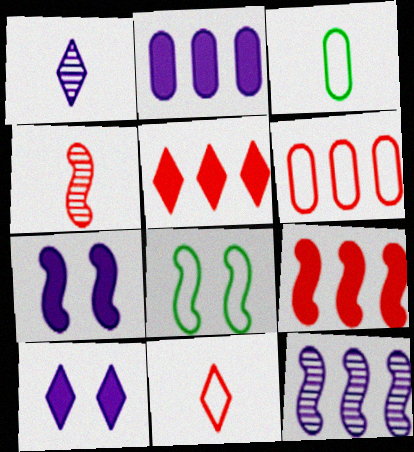[]